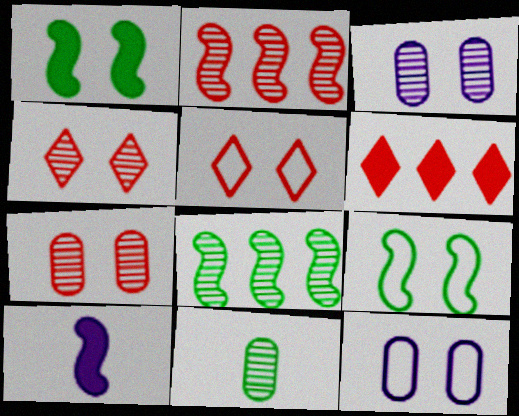[[1, 3, 5], 
[1, 4, 12], 
[2, 9, 10], 
[5, 9, 12]]